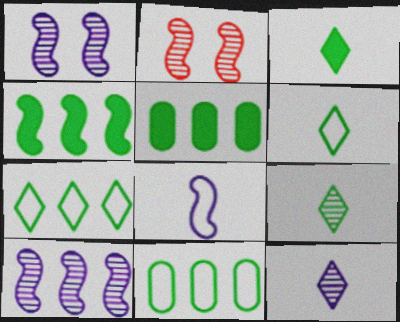[[2, 4, 8], 
[3, 6, 9]]